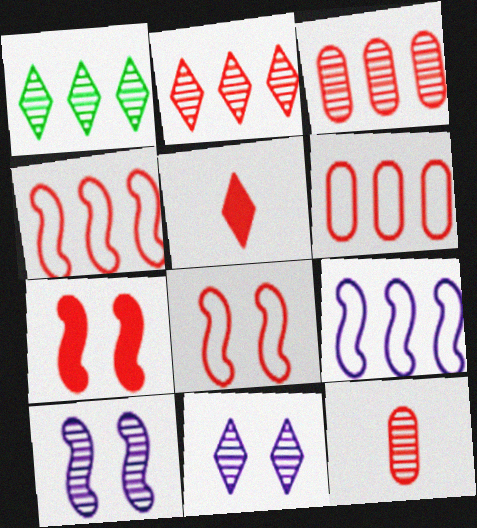[[1, 10, 12], 
[3, 5, 8]]